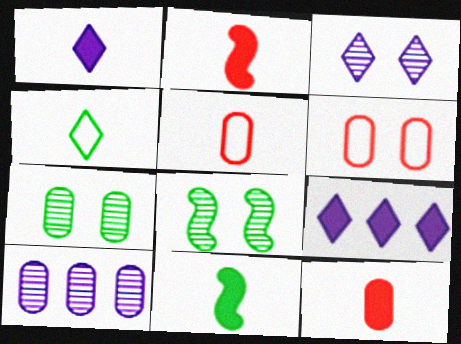[[1, 11, 12], 
[5, 8, 9]]